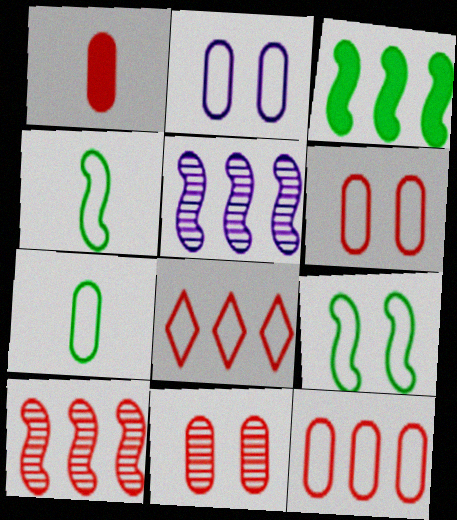[[1, 11, 12], 
[2, 4, 8], 
[2, 7, 12]]